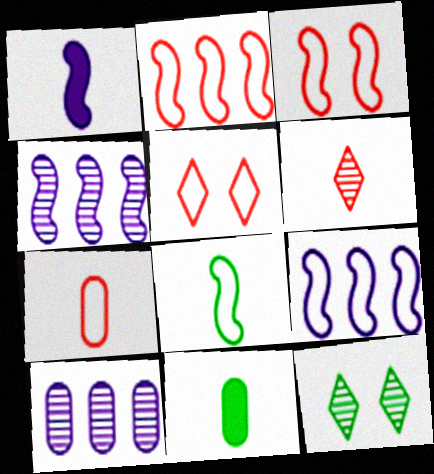[[2, 5, 7], 
[3, 8, 9], 
[4, 5, 11]]